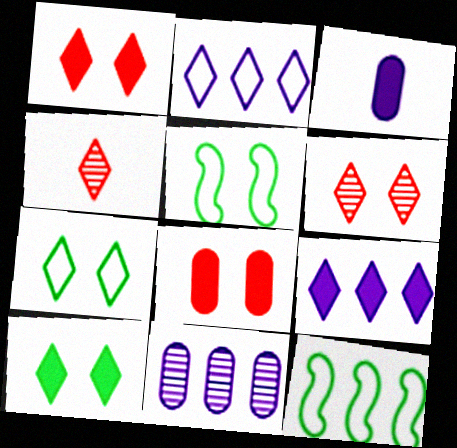[[2, 4, 10], 
[3, 6, 12], 
[4, 7, 9]]